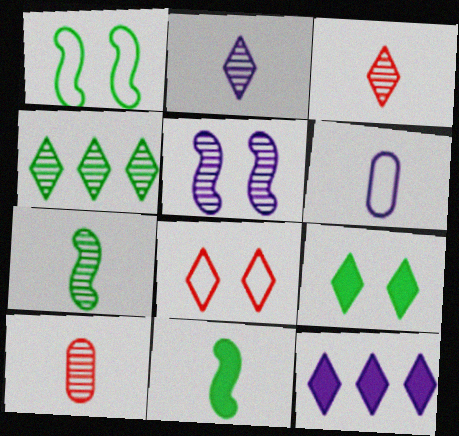[[1, 10, 12], 
[2, 7, 10], 
[3, 6, 11], 
[4, 5, 10], 
[5, 6, 12]]